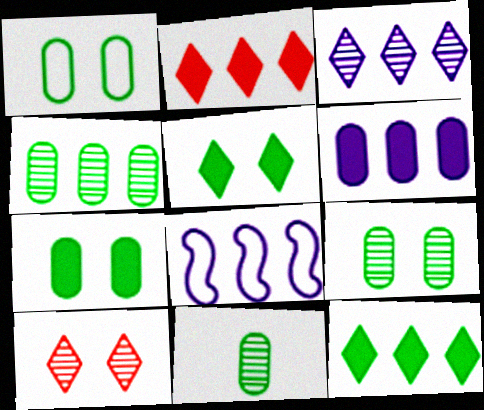[[1, 7, 9], 
[2, 4, 8], 
[3, 6, 8], 
[4, 9, 11]]